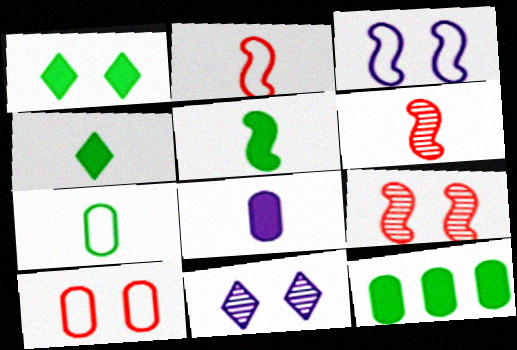[[1, 5, 12], 
[2, 11, 12]]